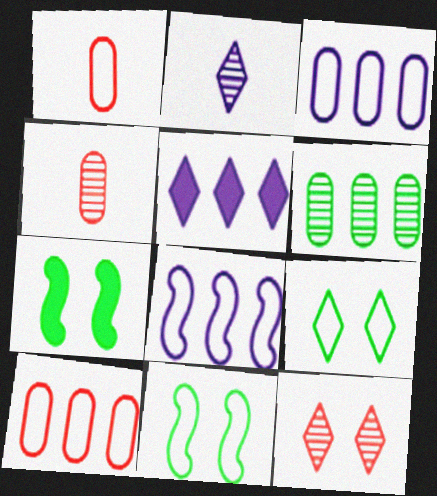[[1, 8, 9], 
[2, 7, 10], 
[4, 5, 11]]